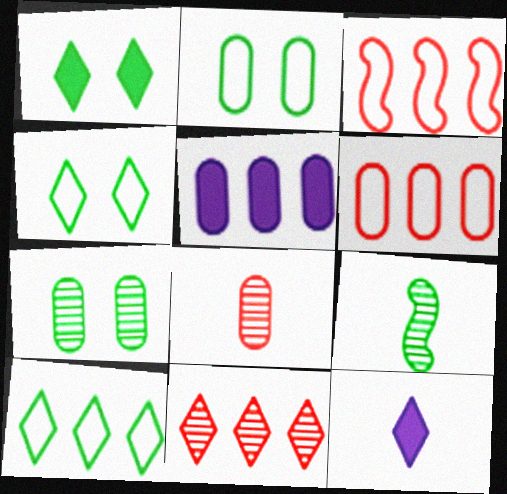[[2, 5, 8], 
[3, 7, 12], 
[4, 11, 12]]